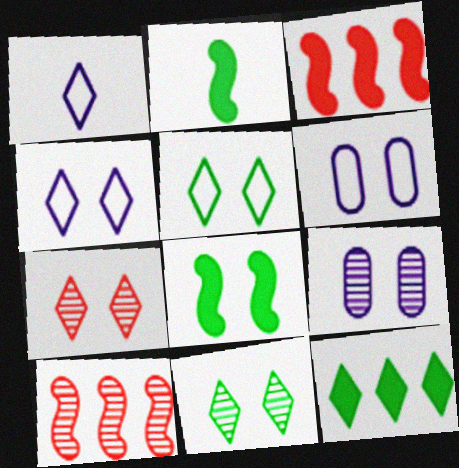[[1, 7, 12], 
[6, 7, 8]]